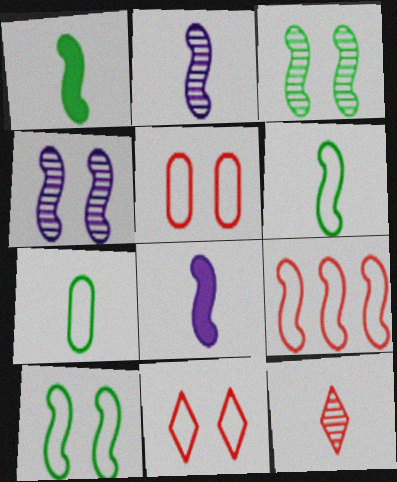[[1, 4, 9], 
[3, 8, 9], 
[7, 8, 12]]